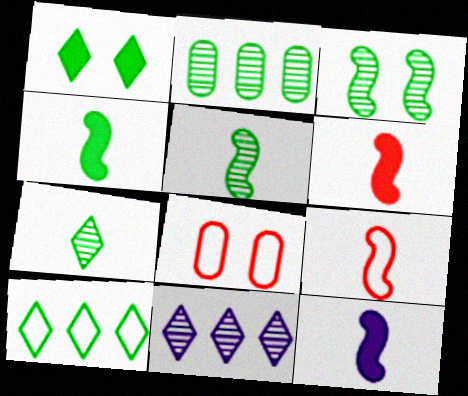[[1, 7, 10], 
[2, 3, 7], 
[4, 6, 12], 
[4, 8, 11], 
[5, 9, 12]]